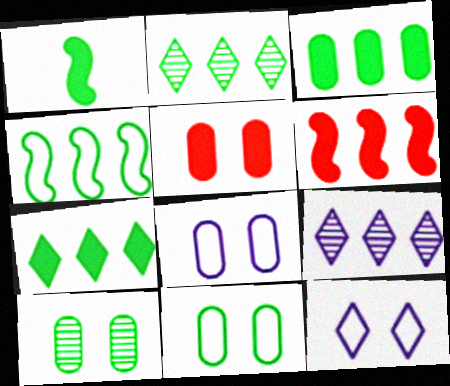[[1, 2, 11], 
[2, 3, 4], 
[5, 8, 10]]